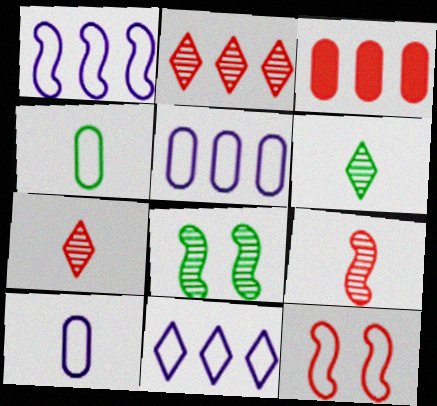[[1, 5, 11], 
[3, 7, 12], 
[4, 11, 12]]